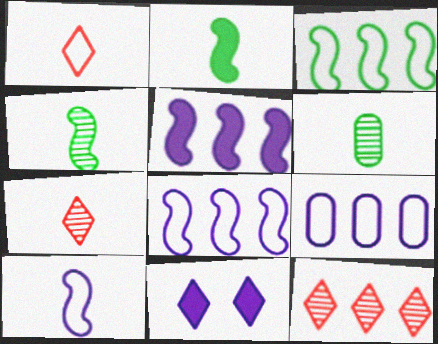[]